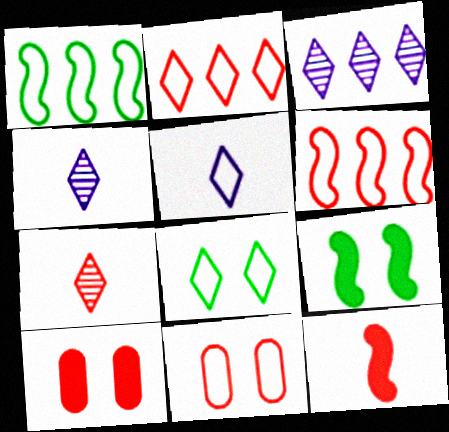[[1, 4, 10], 
[1, 5, 11], 
[2, 5, 8], 
[6, 7, 10]]